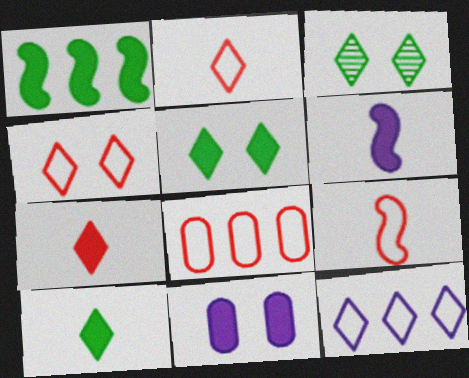[[1, 7, 11], 
[3, 6, 8], 
[3, 7, 12], 
[4, 8, 9]]